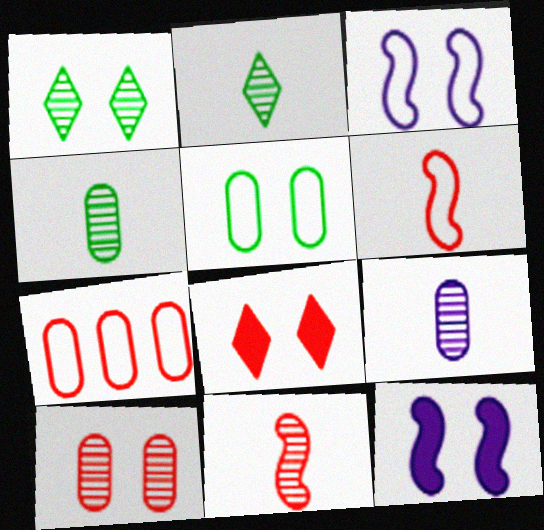[[2, 7, 12], 
[2, 9, 11], 
[7, 8, 11]]